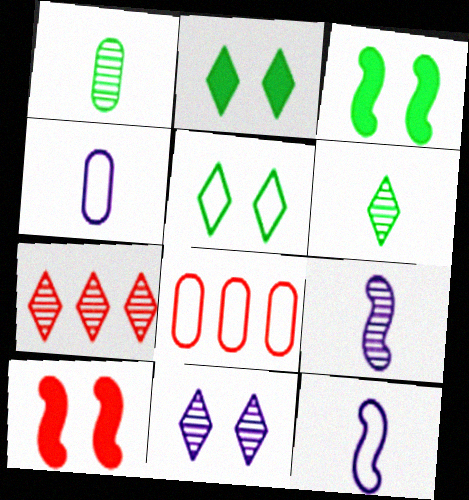[[2, 8, 9], 
[3, 4, 7], 
[5, 8, 12], 
[6, 7, 11]]